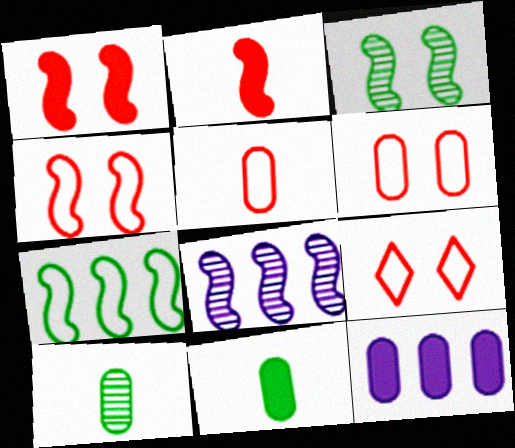[[4, 6, 9], 
[6, 10, 12], 
[8, 9, 11]]